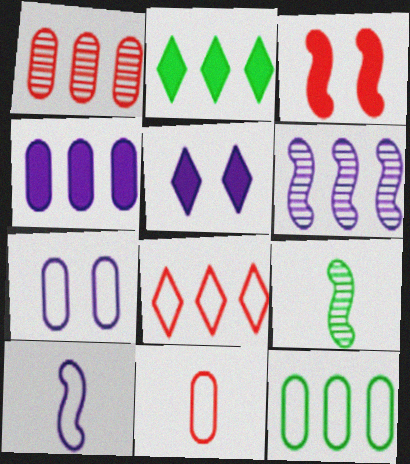[[1, 4, 12], 
[7, 11, 12]]